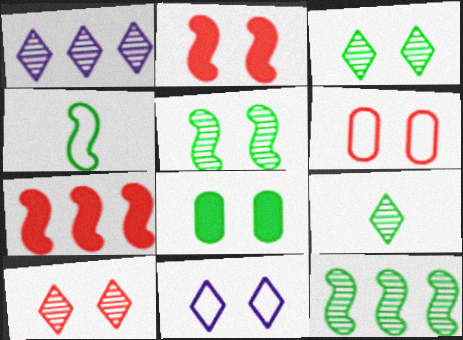[[1, 9, 10], 
[2, 6, 10]]